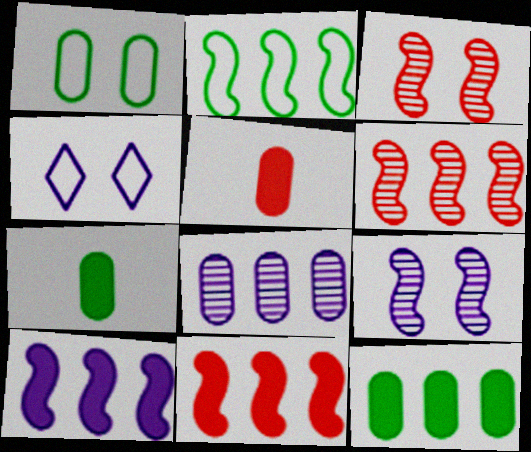[[1, 5, 8], 
[2, 6, 10], 
[4, 6, 7]]